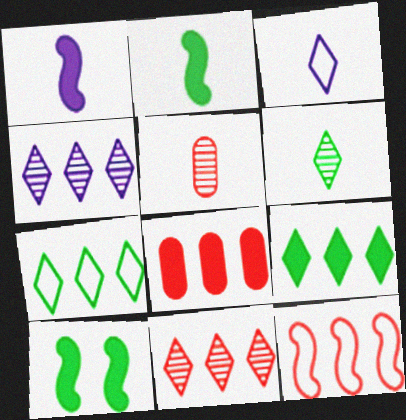[[2, 3, 5], 
[8, 11, 12]]